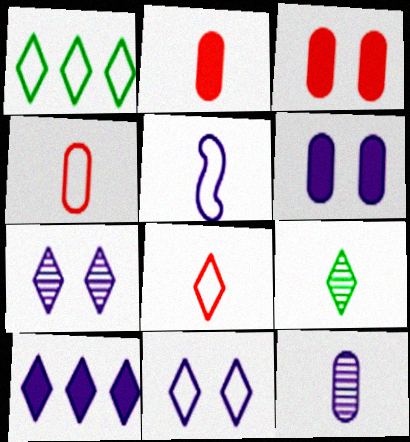[[1, 8, 11], 
[2, 5, 9]]